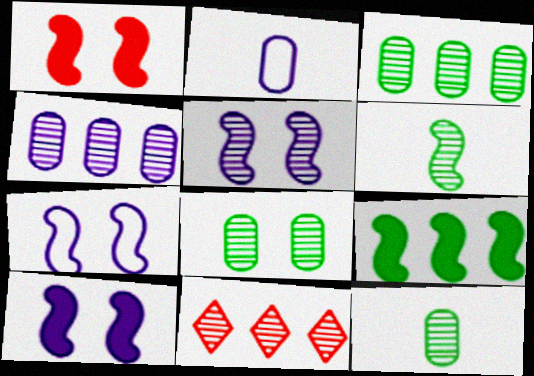[[3, 8, 12], 
[5, 7, 10], 
[5, 11, 12]]